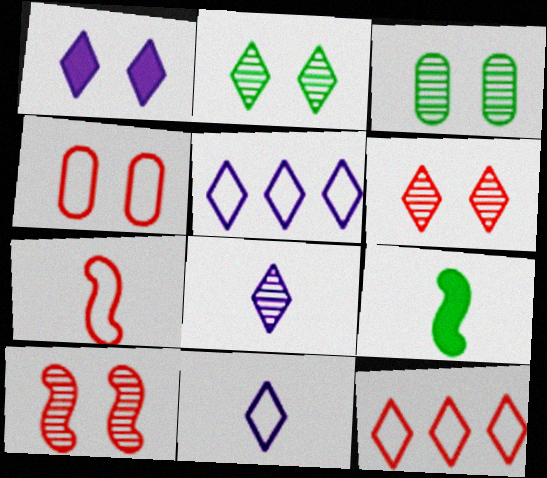[[1, 5, 8], 
[4, 7, 12]]